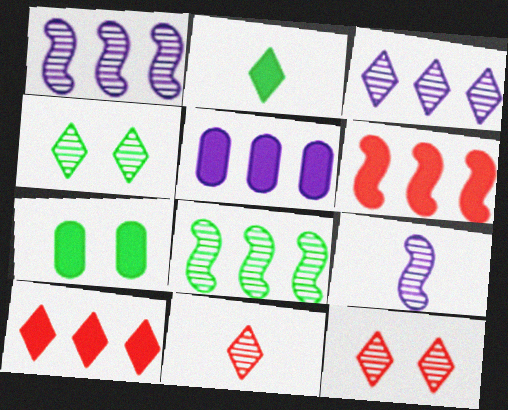[[3, 4, 11]]